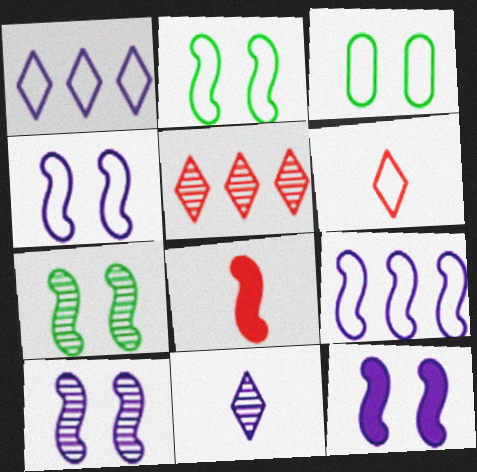[[3, 6, 9], 
[4, 10, 12], 
[7, 8, 9]]